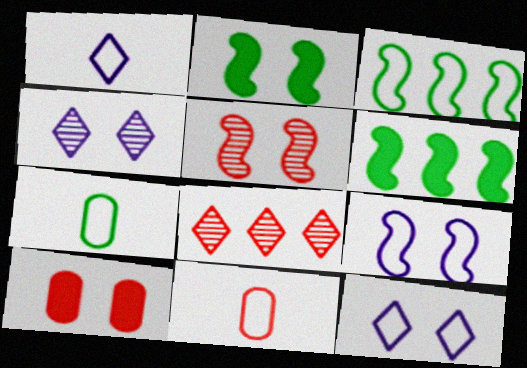[[2, 5, 9], 
[3, 11, 12], 
[4, 6, 11]]